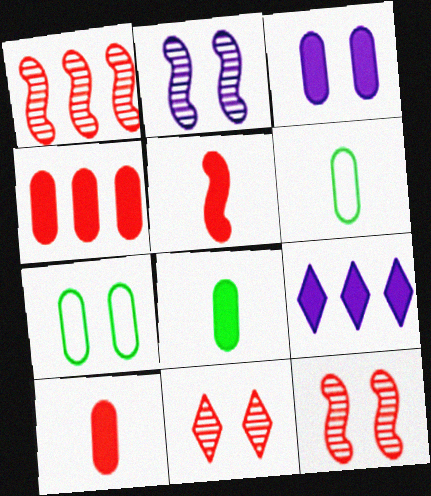[[3, 4, 8], 
[6, 9, 12]]